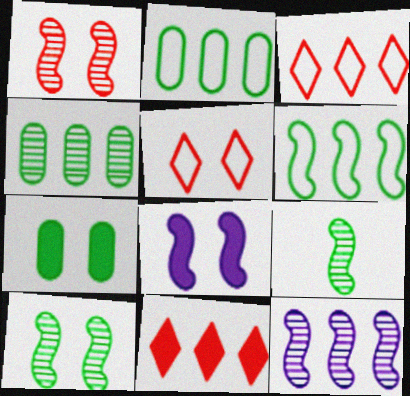[[1, 9, 12], 
[2, 11, 12]]